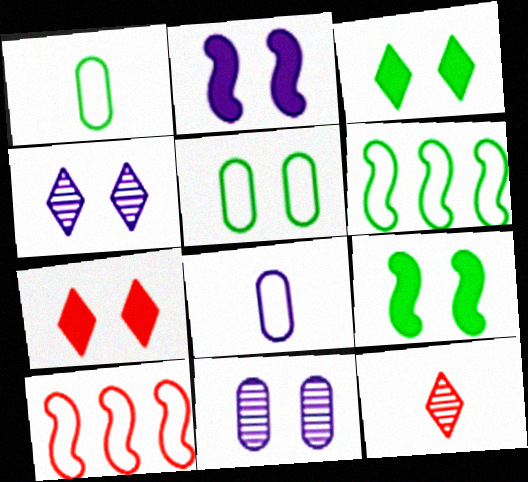[]